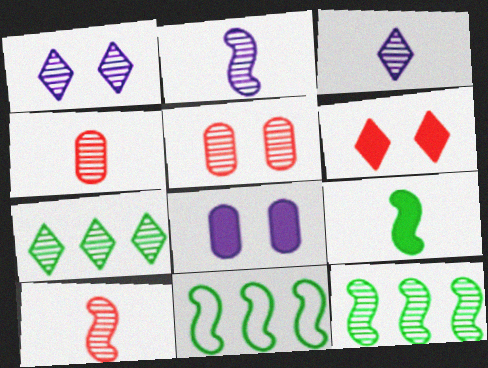[[1, 4, 12], 
[2, 5, 7], 
[3, 5, 12]]